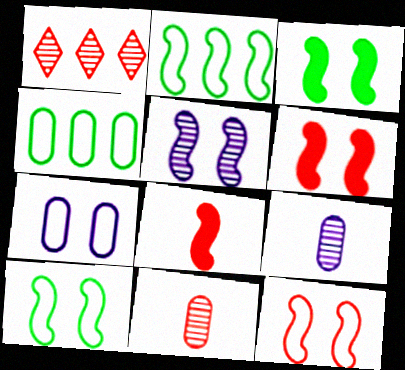[[2, 5, 8], 
[3, 5, 12], 
[5, 6, 10]]